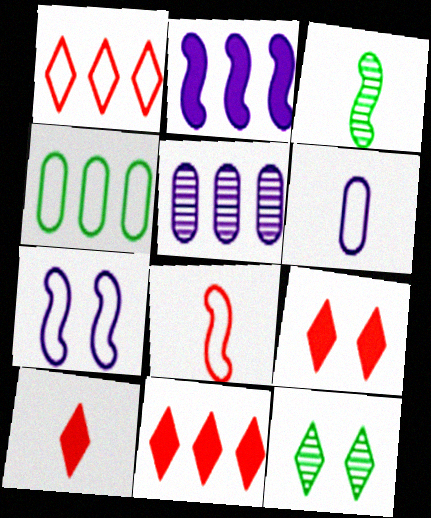[[3, 6, 10], 
[9, 10, 11]]